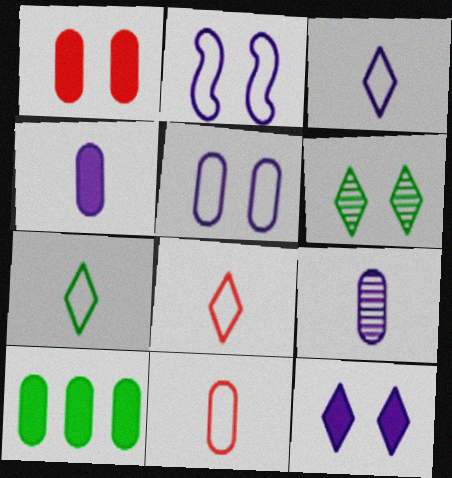[[1, 2, 6], 
[1, 4, 10], 
[3, 7, 8]]